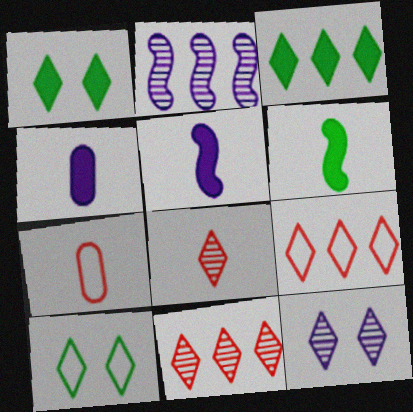[[1, 2, 7]]